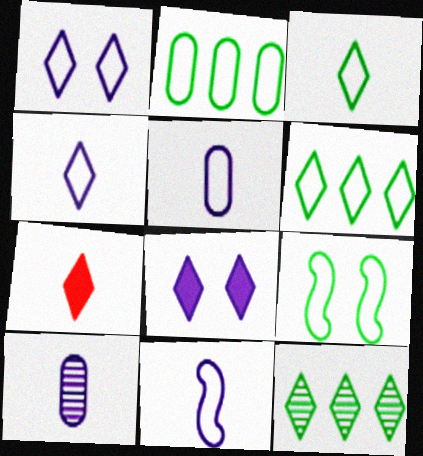[[1, 7, 12], 
[2, 3, 9], 
[4, 5, 11]]